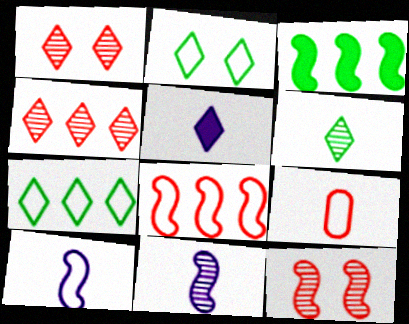[[1, 5, 7], 
[2, 4, 5], 
[3, 10, 12]]